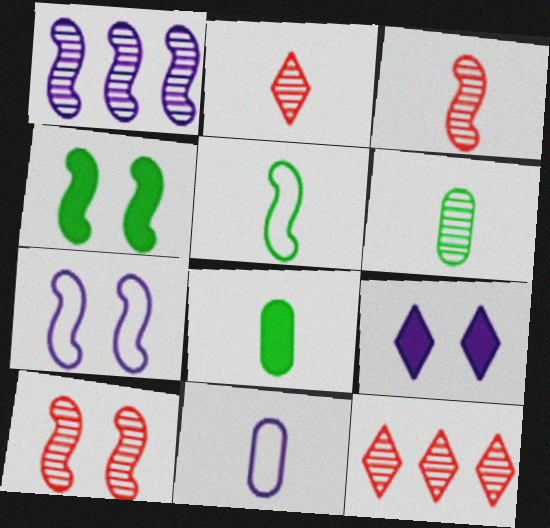[[1, 9, 11], 
[4, 7, 10], 
[4, 11, 12], 
[7, 8, 12]]